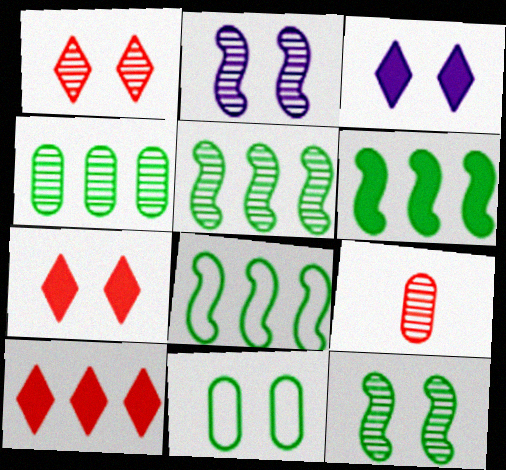[[2, 7, 11], 
[3, 8, 9], 
[5, 6, 8]]